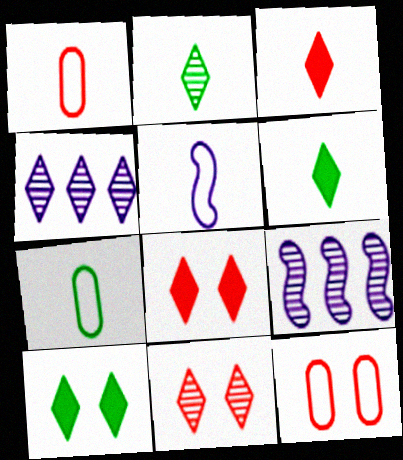[[1, 9, 10], 
[2, 4, 11], 
[6, 9, 12], 
[7, 8, 9]]